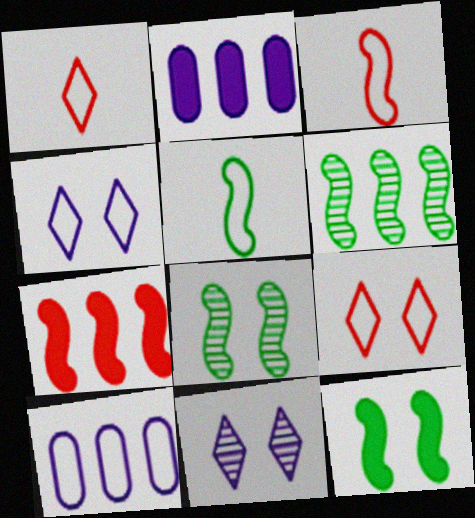[[1, 2, 8], 
[5, 6, 12], 
[5, 9, 10]]